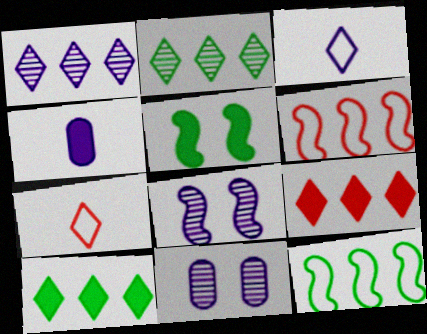[[4, 5, 9]]